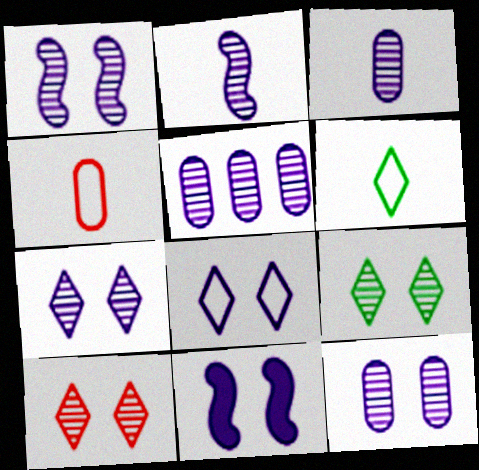[[1, 7, 12], 
[2, 5, 7], 
[3, 5, 12], 
[7, 9, 10], 
[8, 11, 12]]